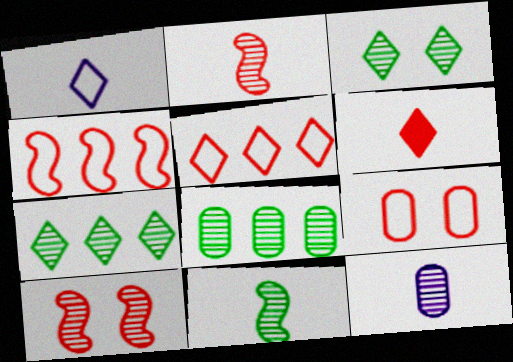[[3, 8, 11], 
[7, 10, 12]]